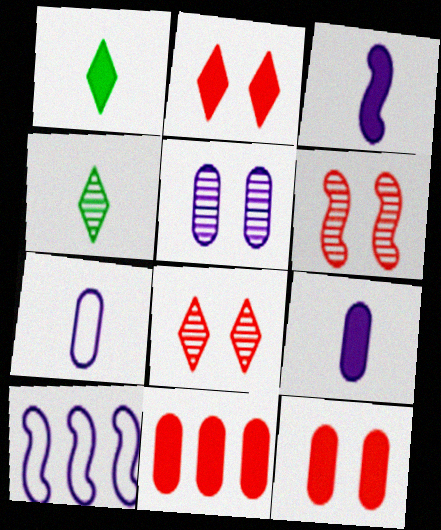[[4, 10, 12]]